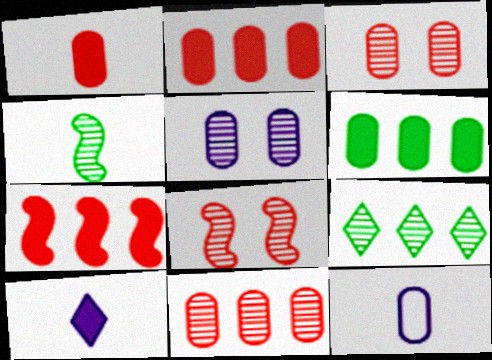[[3, 6, 12]]